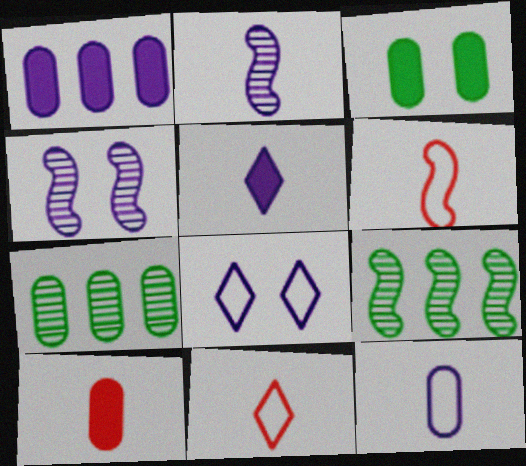[[1, 2, 8], 
[1, 3, 10], 
[2, 5, 12], 
[8, 9, 10]]